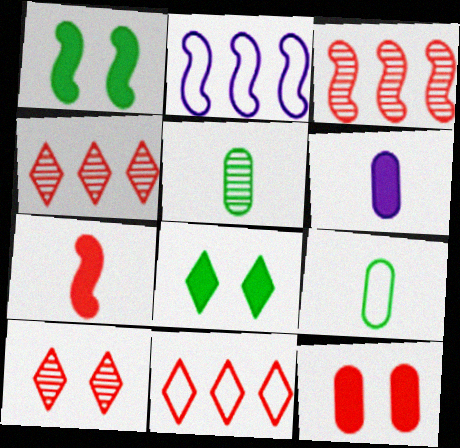[]